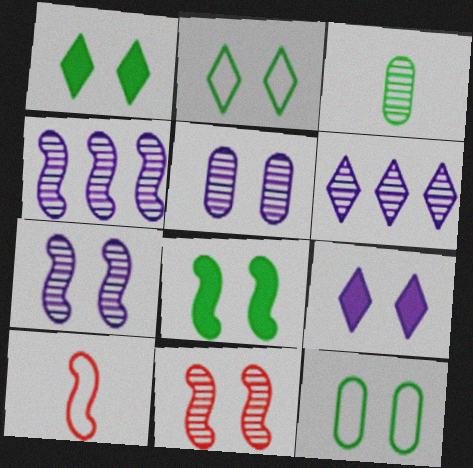[[3, 6, 11], 
[4, 8, 10], 
[9, 11, 12]]